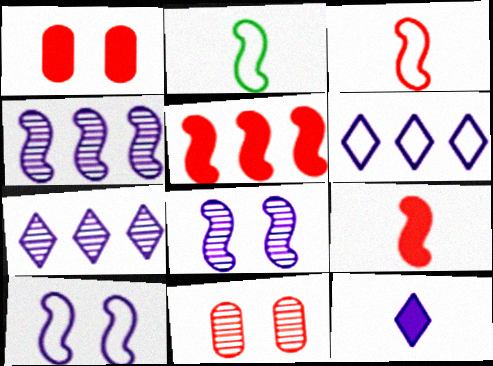[[1, 2, 7], 
[2, 5, 8]]